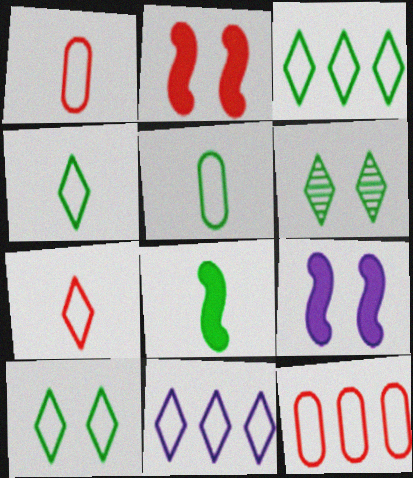[[3, 4, 10], 
[7, 10, 11]]